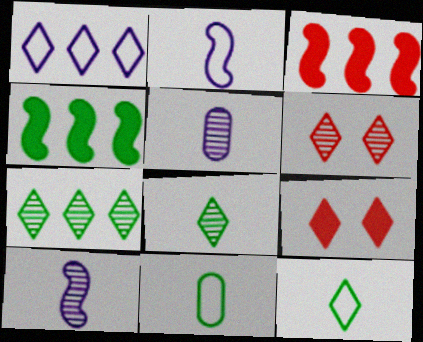[[1, 8, 9]]